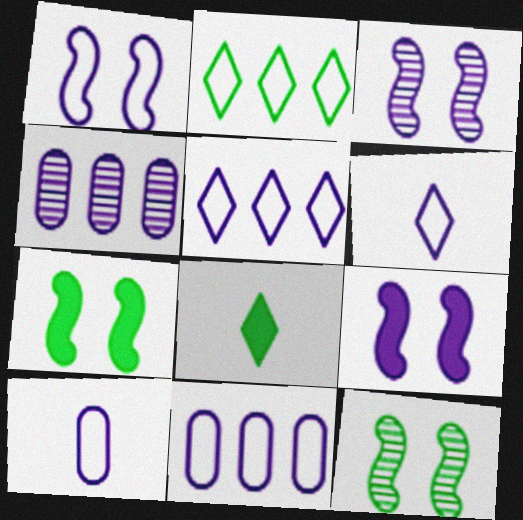[[1, 3, 9], 
[1, 5, 10], 
[1, 6, 11], 
[4, 6, 9]]